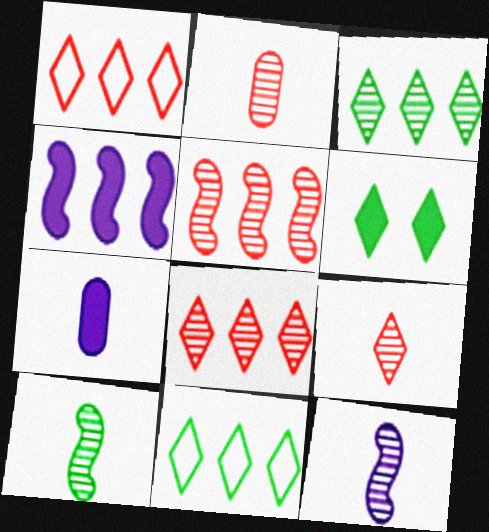[]